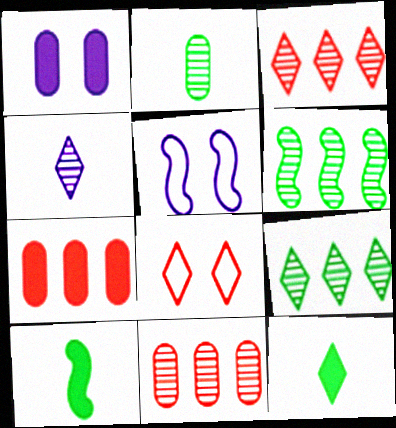[[5, 11, 12]]